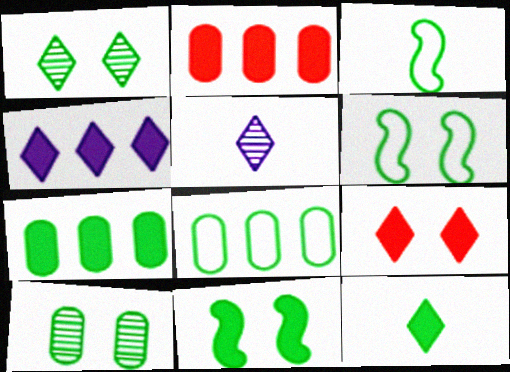[[1, 3, 7], 
[2, 5, 6], 
[4, 9, 12], 
[7, 11, 12]]